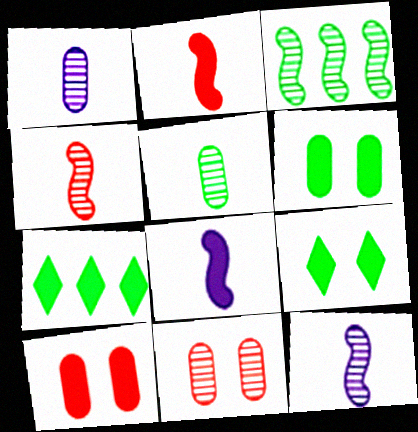[[7, 8, 10]]